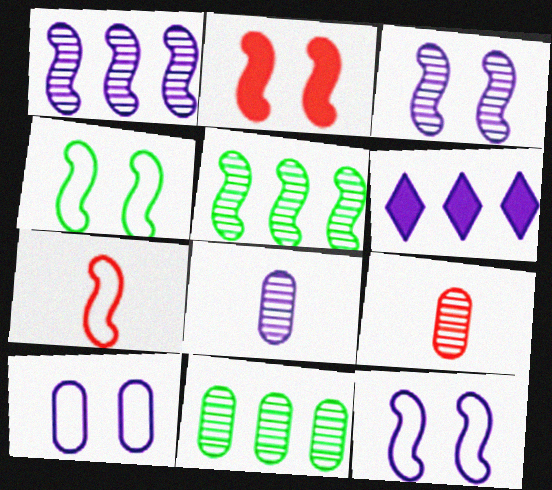[[2, 3, 4], 
[4, 6, 9], 
[6, 8, 12]]